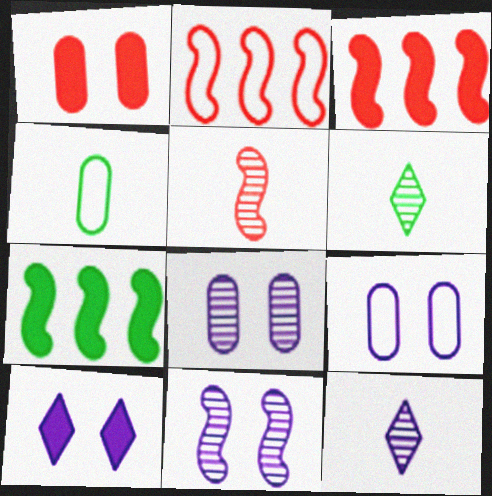[[3, 6, 9], 
[9, 10, 11]]